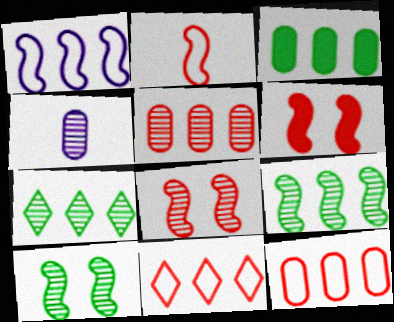[[4, 7, 8]]